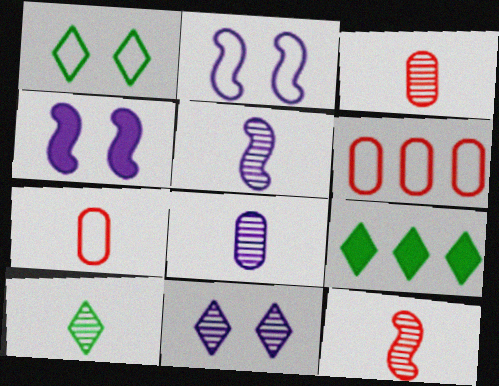[[1, 9, 10], 
[2, 3, 9], 
[3, 5, 10], 
[4, 6, 10], 
[8, 10, 12]]